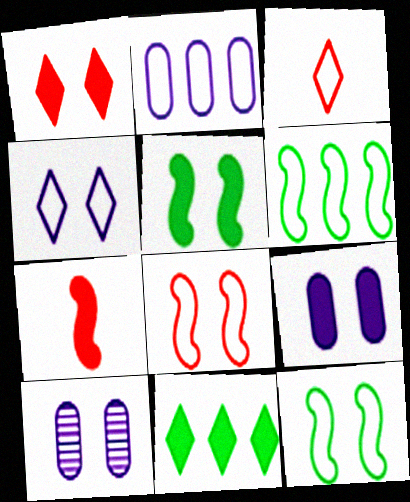[[1, 5, 9], 
[1, 10, 12], 
[2, 3, 12], 
[7, 9, 11]]